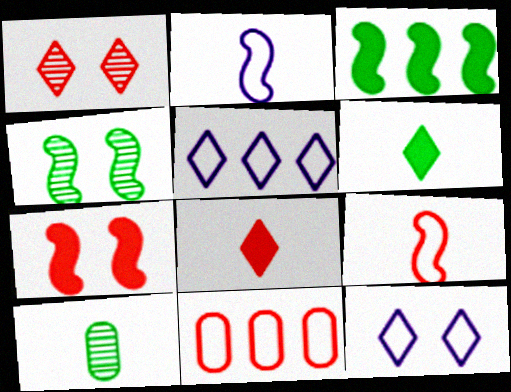[[1, 5, 6], 
[2, 8, 10], 
[5, 7, 10]]